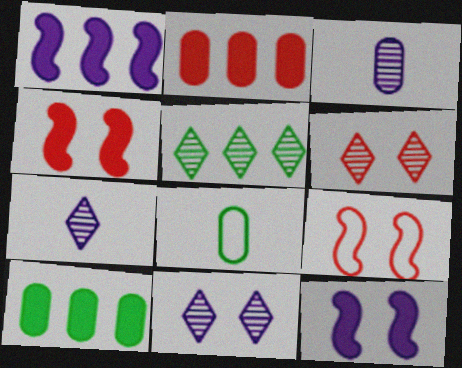[[1, 6, 8], 
[5, 6, 7], 
[7, 9, 10]]